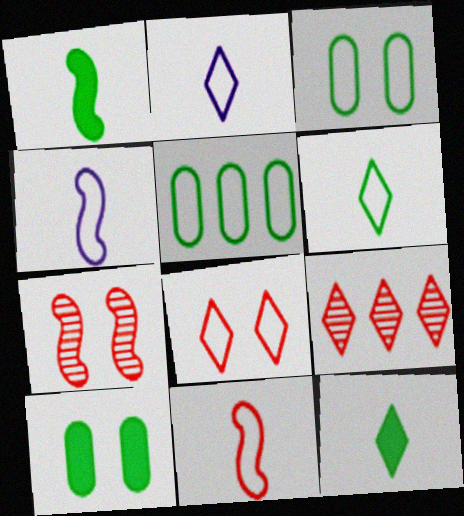[[4, 5, 8], 
[4, 9, 10]]